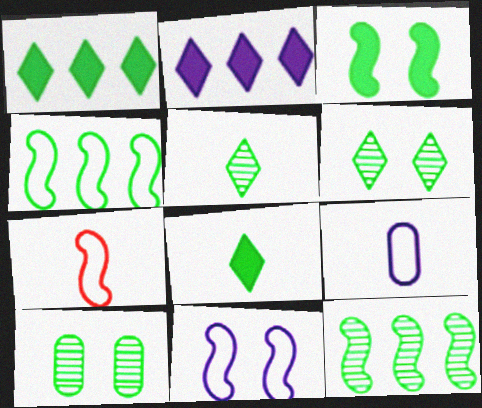[[2, 7, 10], 
[4, 7, 11], 
[4, 8, 10], 
[5, 10, 12]]